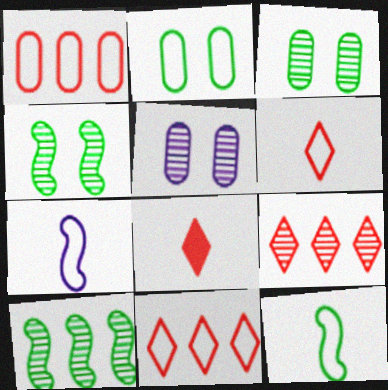[[2, 7, 11]]